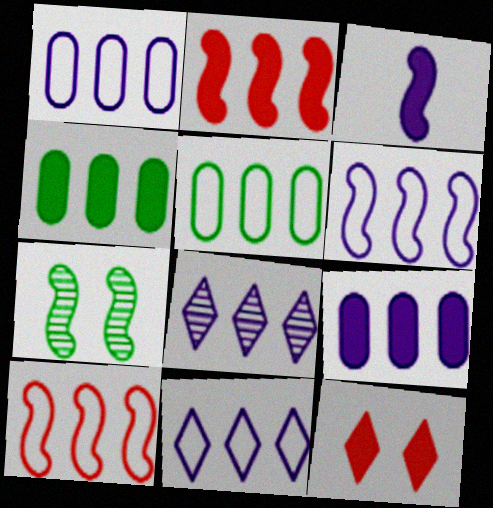[[1, 6, 11], 
[2, 5, 8], 
[3, 4, 12], 
[3, 7, 10], 
[4, 8, 10], 
[5, 10, 11], 
[6, 8, 9]]